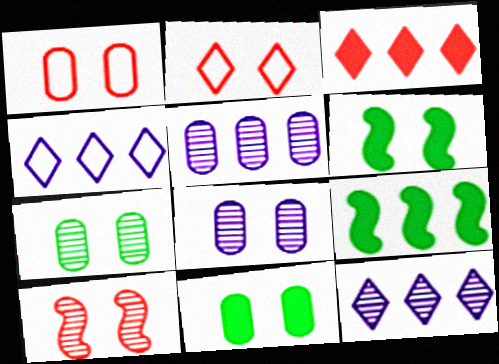[[1, 8, 11], 
[2, 6, 8]]